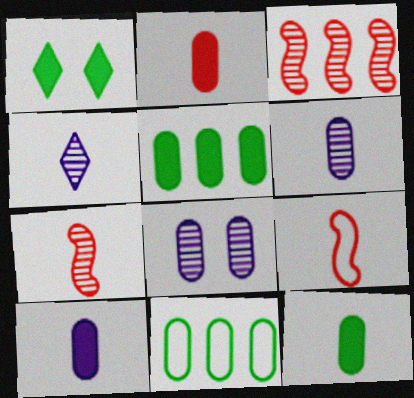[[2, 8, 11], 
[2, 10, 12], 
[4, 9, 12]]